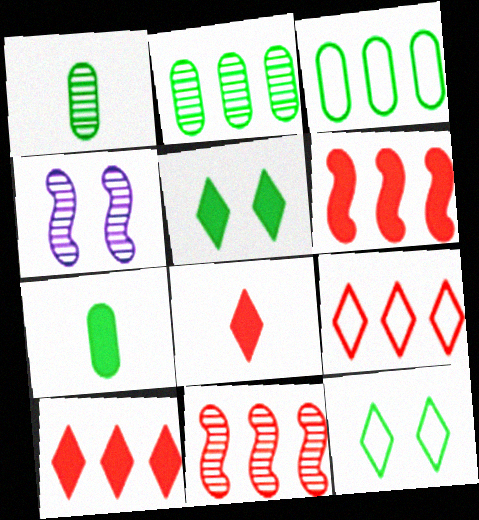[[3, 4, 8], 
[4, 7, 9]]